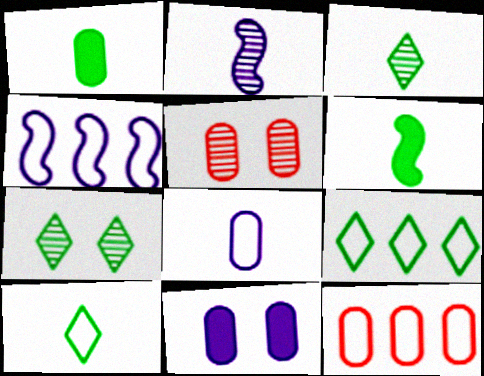[[4, 9, 12]]